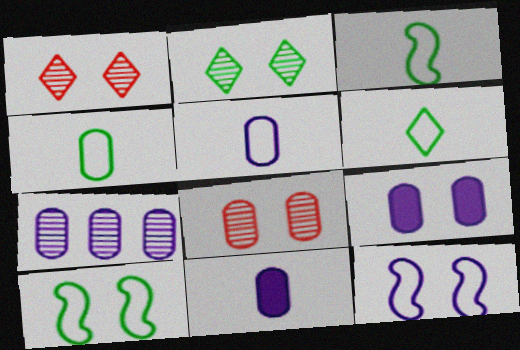[[1, 9, 10], 
[3, 4, 6], 
[5, 7, 9]]